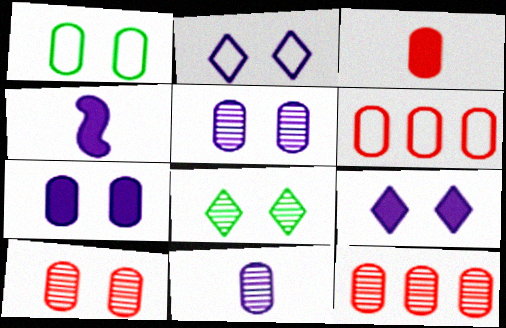[[1, 7, 10], 
[3, 6, 10], 
[4, 6, 8]]